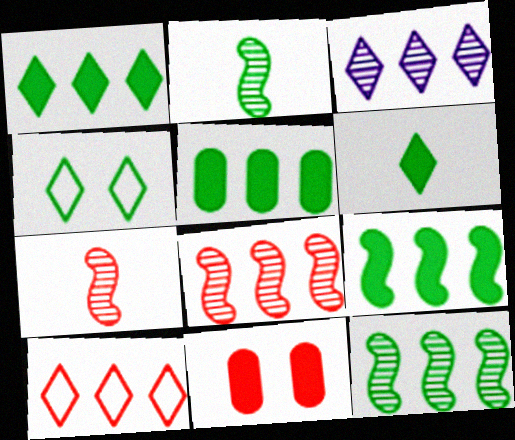[[1, 3, 10], 
[1, 5, 9], 
[2, 4, 5], 
[7, 10, 11]]